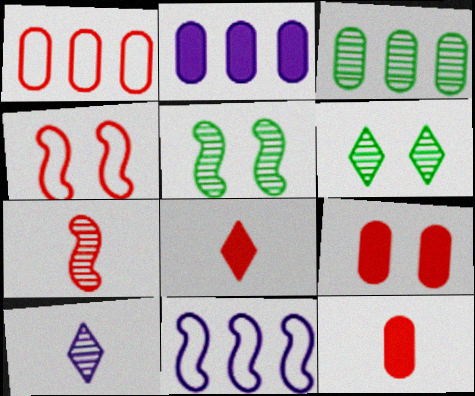[[1, 2, 3], 
[6, 11, 12]]